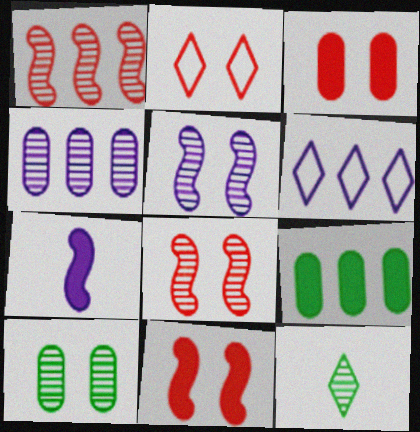[[1, 6, 9], 
[2, 3, 8], 
[4, 8, 12]]